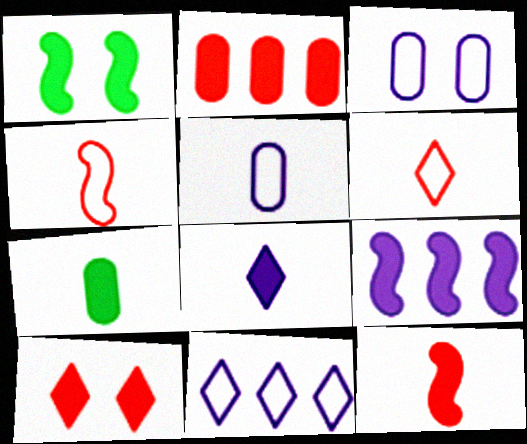[[1, 2, 8], 
[1, 9, 12], 
[2, 10, 12], 
[7, 8, 12], 
[7, 9, 10]]